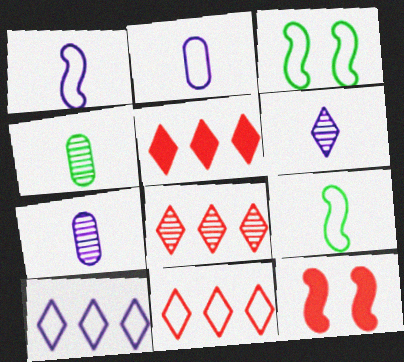[[2, 3, 11], 
[3, 5, 7], 
[4, 10, 12], 
[5, 8, 11]]